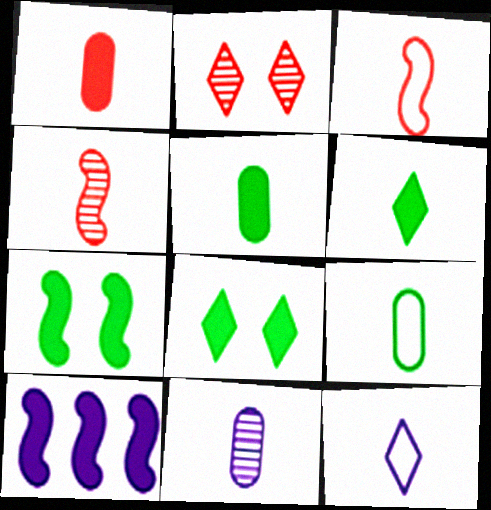[[1, 8, 10], 
[1, 9, 11], 
[2, 9, 10], 
[3, 6, 11], 
[3, 9, 12], 
[4, 5, 12]]